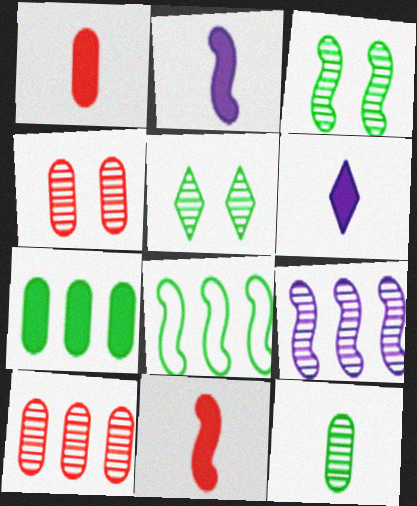[[4, 6, 8]]